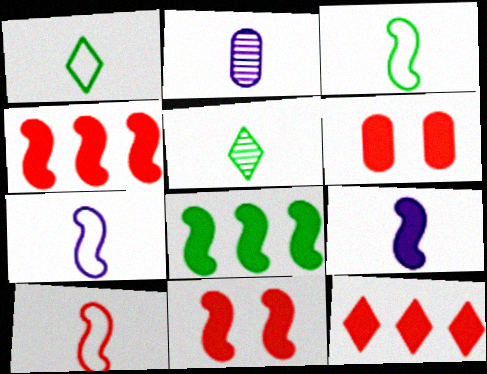[[3, 7, 10], 
[8, 9, 11]]